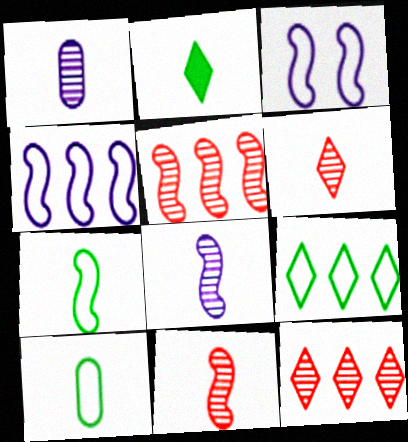[]